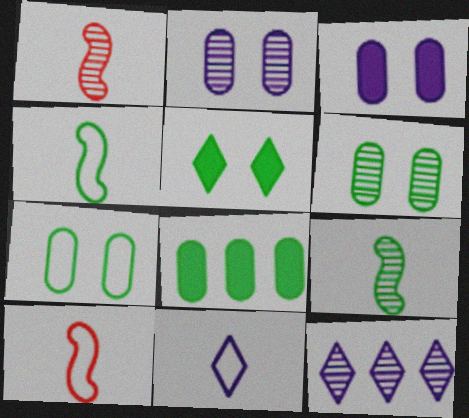[[1, 6, 12]]